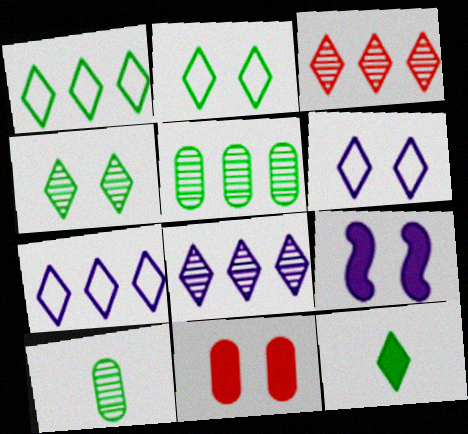[[1, 4, 12], 
[3, 6, 12]]